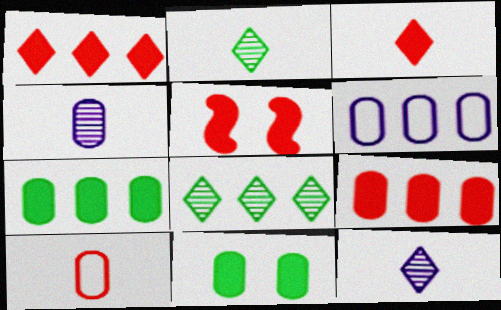[[2, 5, 6], 
[3, 5, 9]]